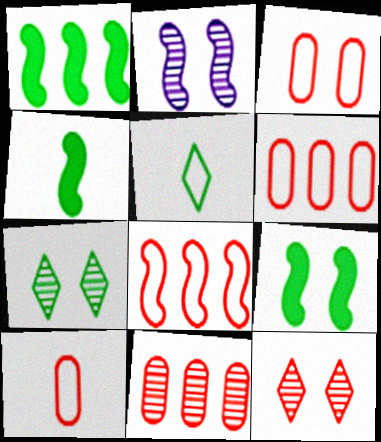[[1, 4, 9], 
[2, 4, 8], 
[3, 6, 10]]